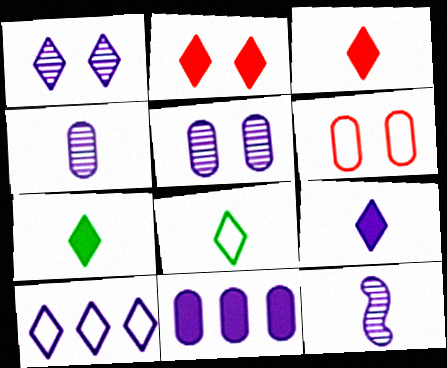[[1, 9, 10], 
[3, 7, 9]]